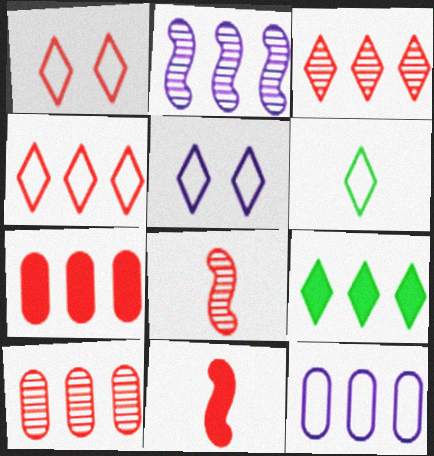[[1, 7, 8], 
[1, 10, 11], 
[4, 5, 6]]